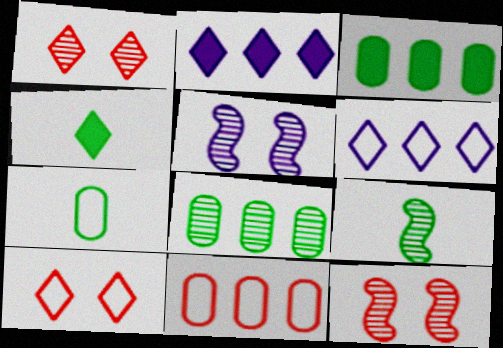[[1, 4, 6], 
[2, 7, 12], 
[4, 5, 11], 
[4, 7, 9]]